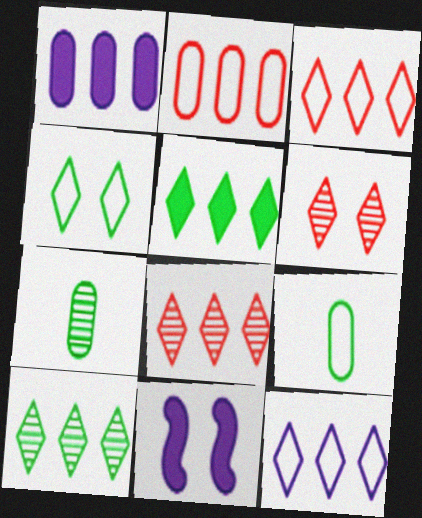[[3, 7, 11], 
[5, 8, 12], 
[8, 9, 11]]